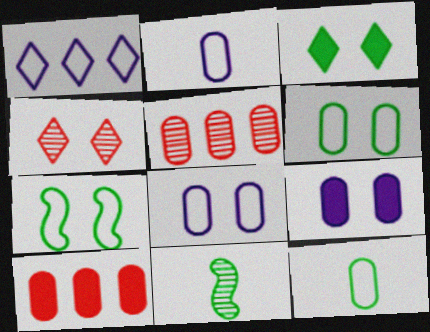[[4, 7, 9], 
[5, 9, 12]]